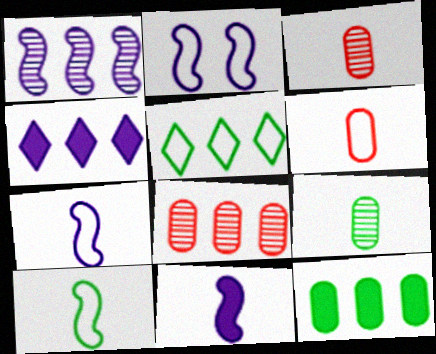[[1, 2, 11], 
[2, 5, 6]]